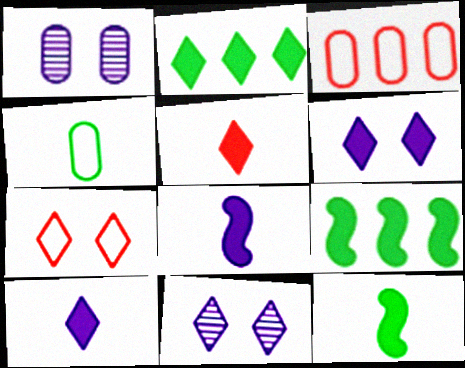[[2, 5, 6], 
[3, 11, 12]]